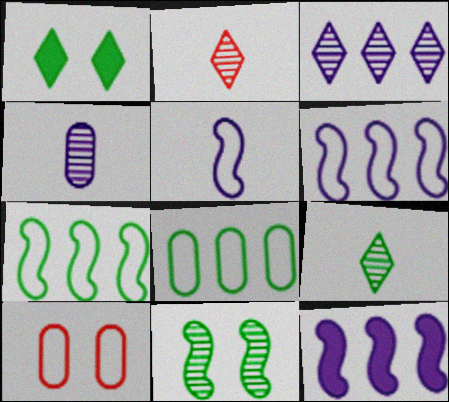[[9, 10, 12]]